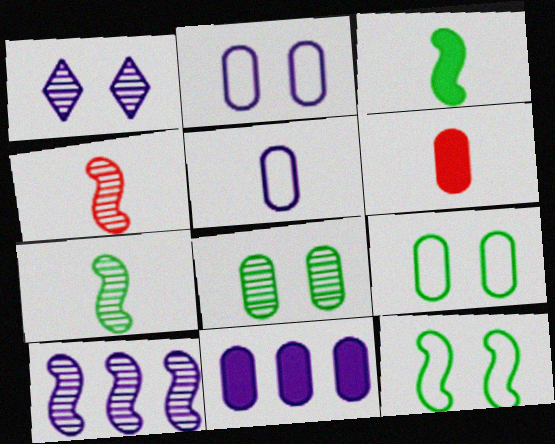[]